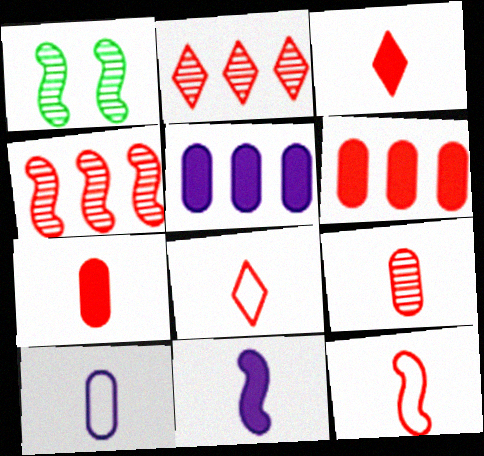[[1, 5, 8], 
[3, 9, 12]]